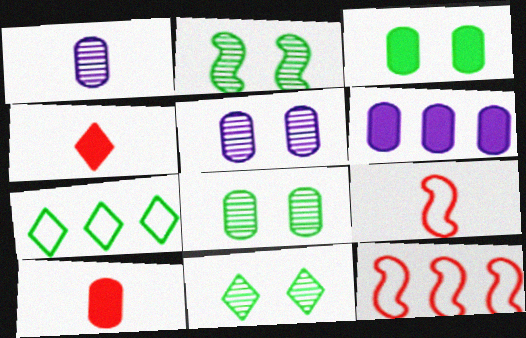[[2, 8, 11], 
[3, 6, 10], 
[6, 9, 11]]